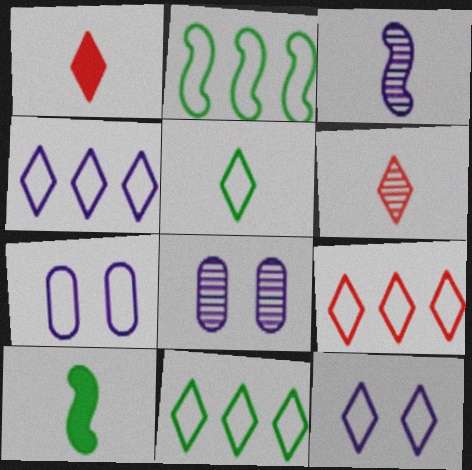[[1, 2, 8], 
[4, 9, 11], 
[5, 9, 12], 
[8, 9, 10]]